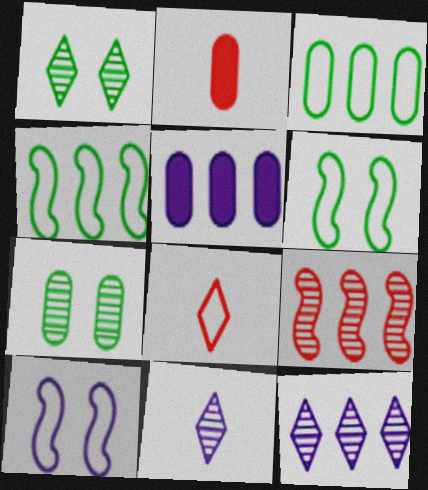[[2, 6, 12], 
[3, 8, 10], 
[5, 10, 11], 
[7, 9, 11]]